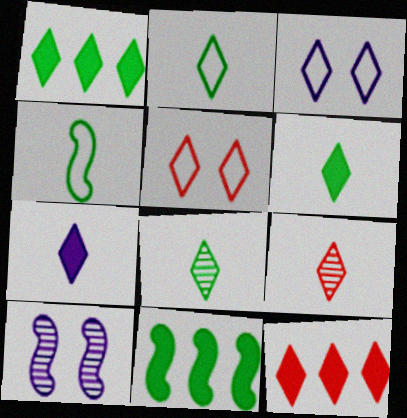[[1, 3, 9], 
[2, 6, 8], 
[2, 7, 9], 
[3, 8, 12], 
[5, 9, 12]]